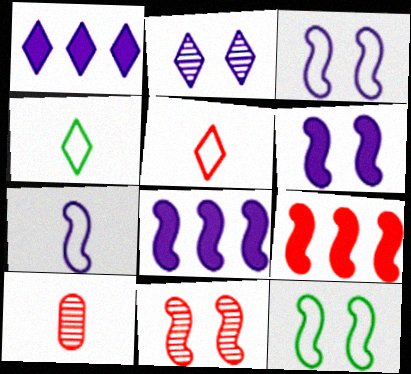[[1, 10, 12], 
[6, 11, 12]]